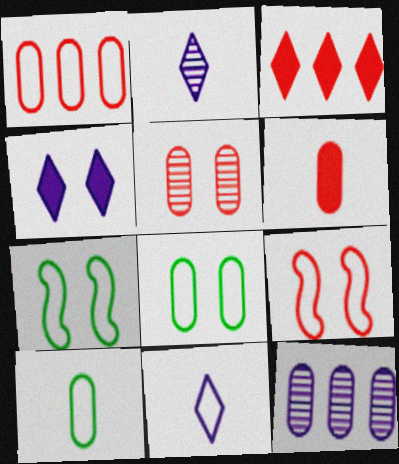[[1, 5, 6], 
[1, 7, 11], 
[4, 5, 7], 
[6, 8, 12]]